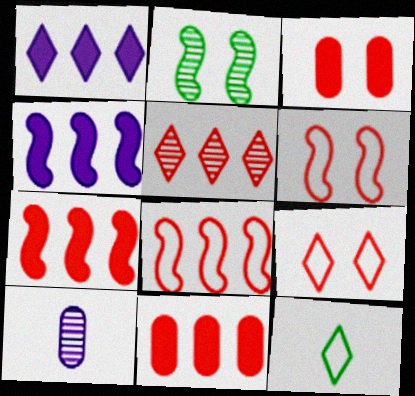[[2, 5, 10], 
[5, 8, 11]]